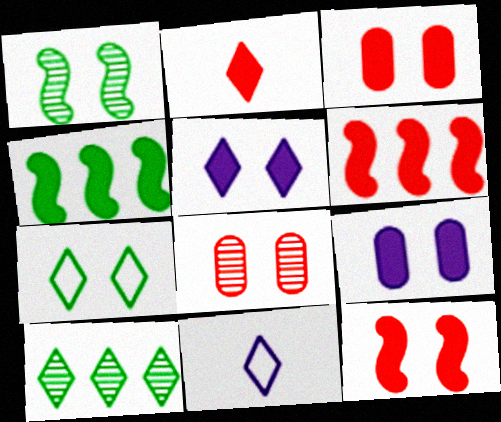[[2, 3, 6], 
[2, 4, 9], 
[4, 8, 11]]